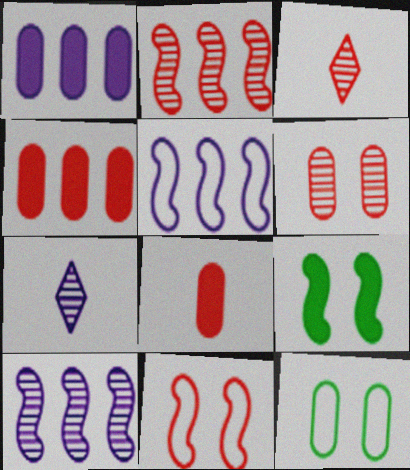[[2, 3, 6], 
[3, 4, 11]]